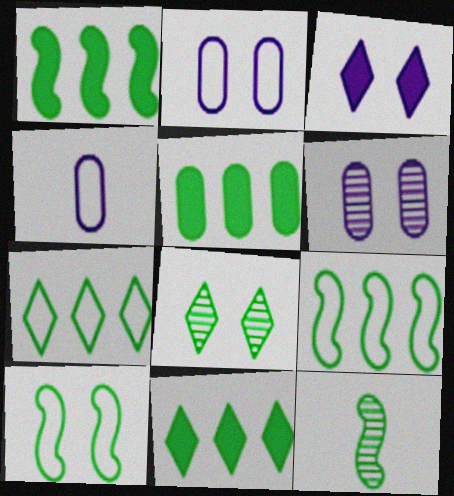[[1, 5, 11], 
[1, 10, 12]]